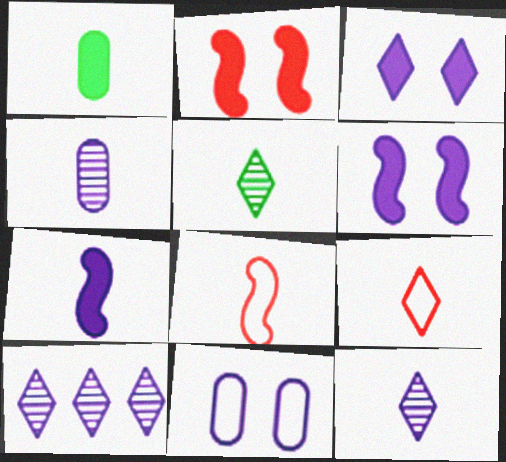[[1, 8, 12], 
[7, 10, 11]]